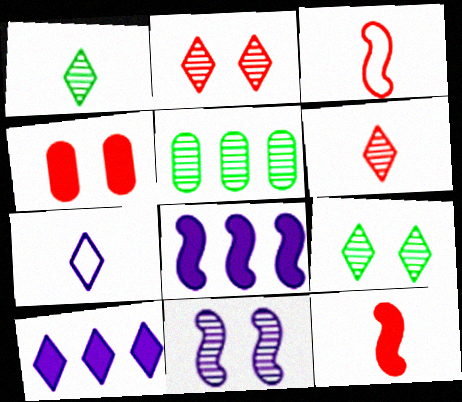[[5, 6, 11]]